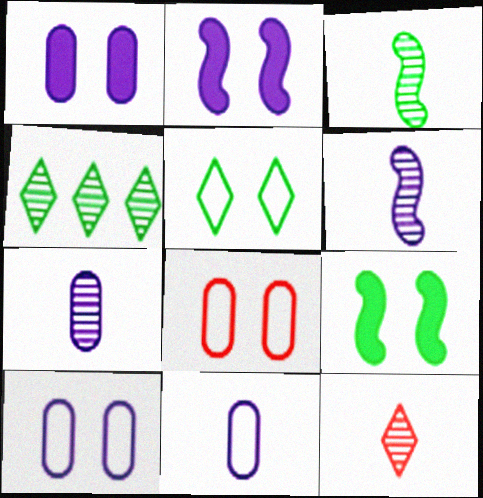[[3, 7, 12]]